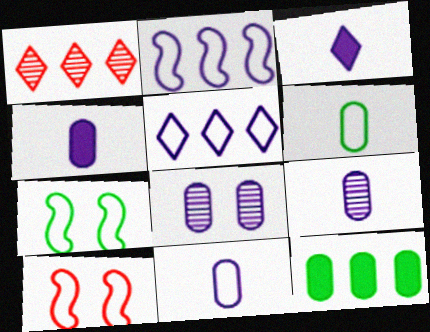[[1, 2, 12], 
[1, 4, 7], 
[2, 3, 8], 
[4, 9, 11], 
[5, 6, 10]]